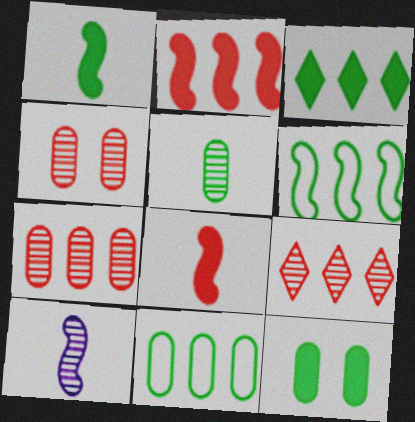[[1, 3, 12], 
[5, 11, 12]]